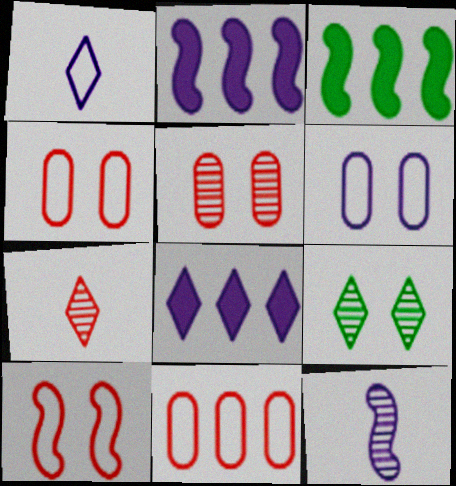[[1, 3, 5], 
[3, 6, 7], 
[3, 10, 12], 
[6, 8, 12]]